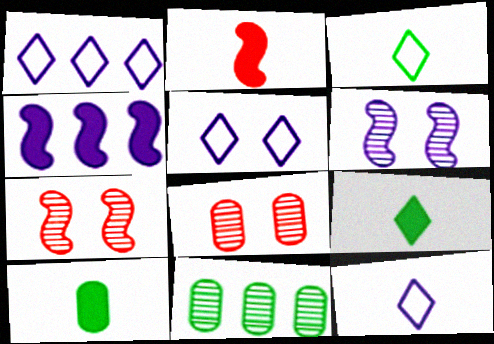[[1, 5, 12], 
[1, 7, 10], 
[2, 5, 11], 
[3, 4, 8]]